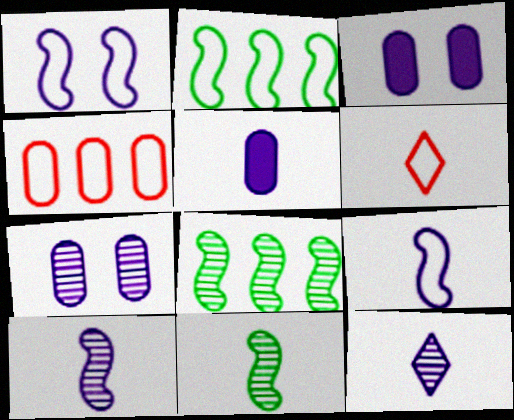[[3, 6, 8], 
[5, 6, 11], 
[5, 9, 12]]